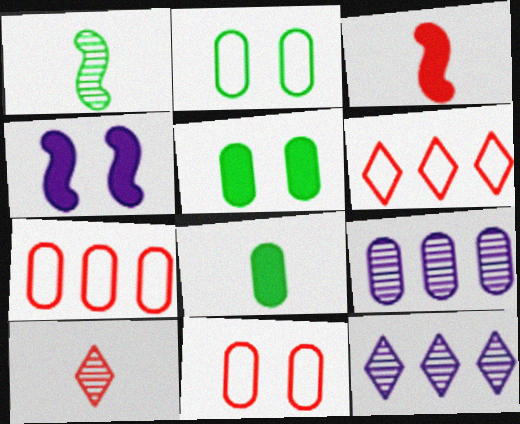[[2, 3, 12], 
[8, 9, 11]]